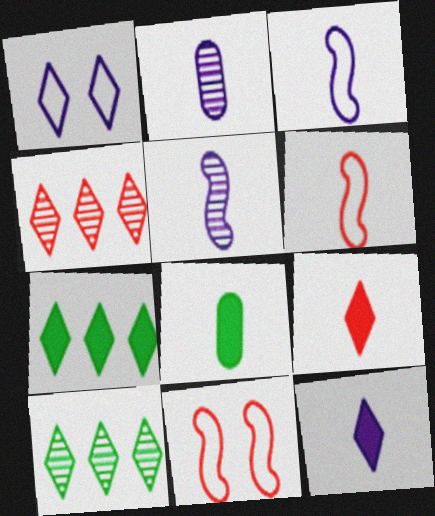[[1, 9, 10], 
[2, 3, 12], 
[2, 7, 11]]